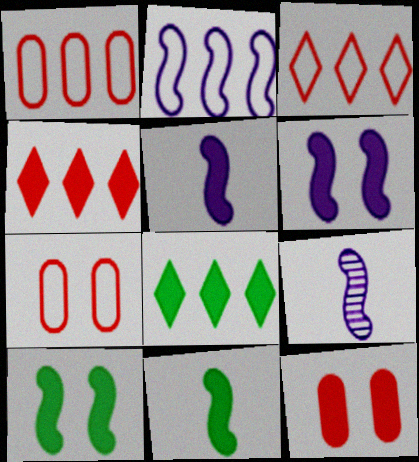[[2, 6, 9], 
[5, 8, 12], 
[7, 8, 9]]